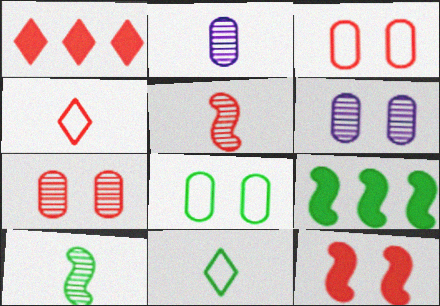[[1, 3, 5], 
[4, 6, 9]]